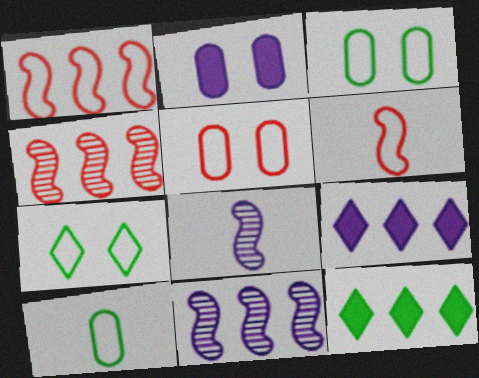[[5, 8, 12]]